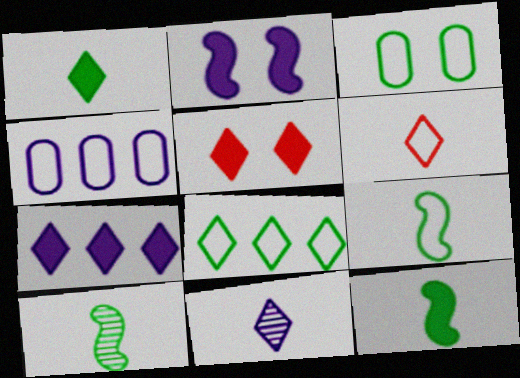[[1, 5, 7], 
[1, 6, 11], 
[2, 4, 11], 
[3, 8, 9], 
[4, 5, 10], 
[5, 8, 11], 
[9, 10, 12]]